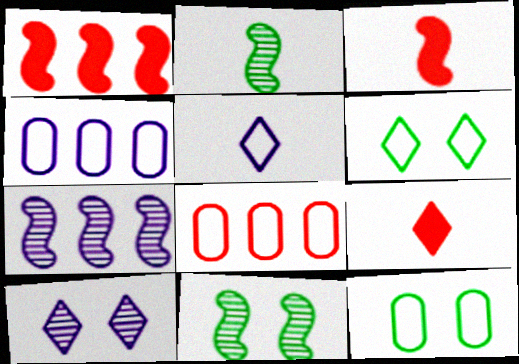[[4, 9, 11], 
[7, 9, 12]]